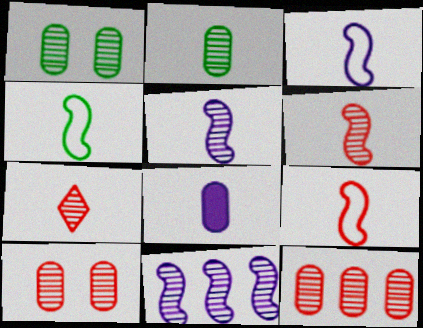[[1, 7, 11], 
[2, 5, 7], 
[3, 4, 9], 
[4, 7, 8]]